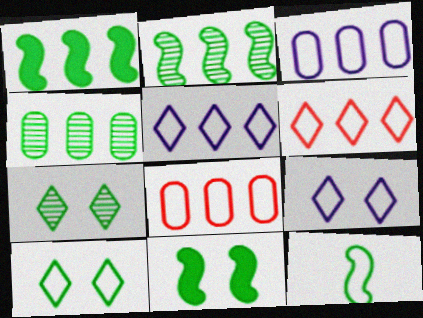[[2, 11, 12], 
[8, 9, 12]]